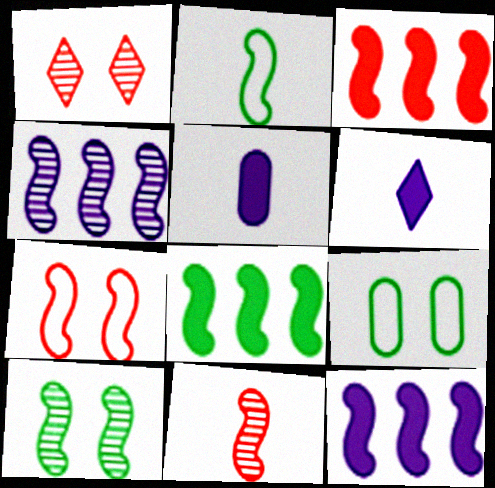[[2, 8, 10], 
[3, 7, 11], 
[3, 8, 12], 
[4, 10, 11]]